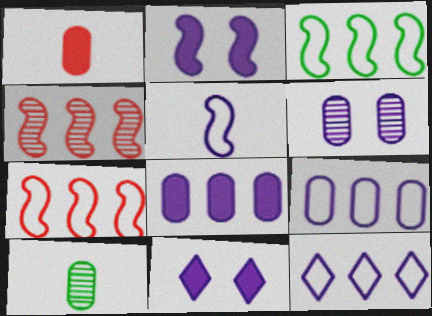[[7, 10, 11]]